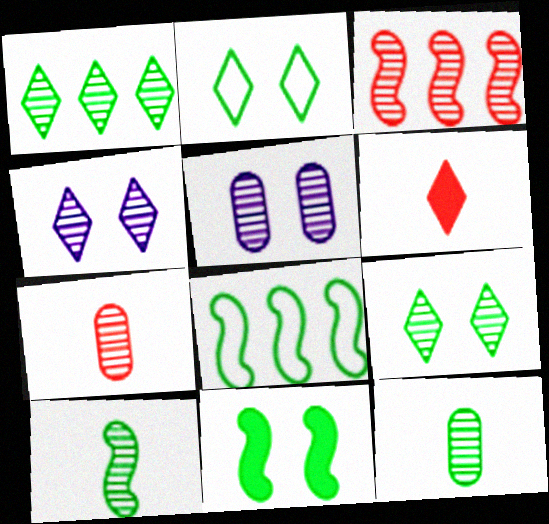[[3, 4, 12], 
[5, 6, 8], 
[8, 10, 11]]